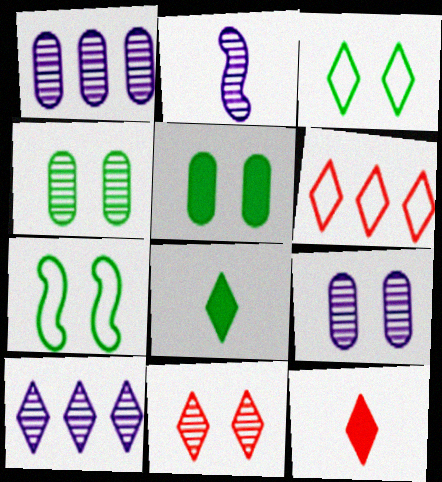[[1, 7, 12], 
[2, 5, 6], 
[2, 9, 10], 
[3, 10, 12], 
[6, 11, 12]]